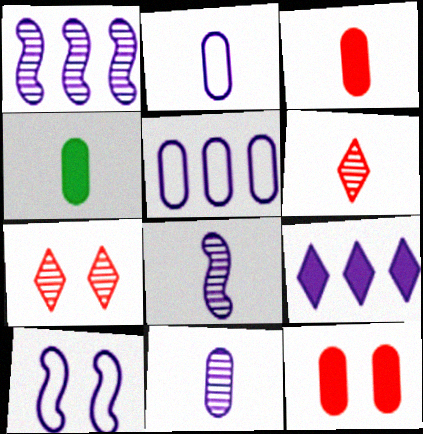[[1, 5, 9], 
[9, 10, 11]]